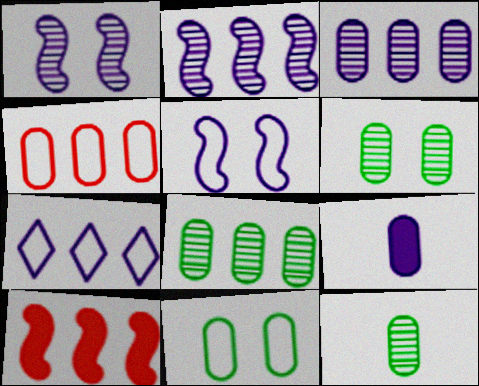[[1, 7, 9], 
[4, 6, 9], 
[6, 8, 12], 
[7, 8, 10]]